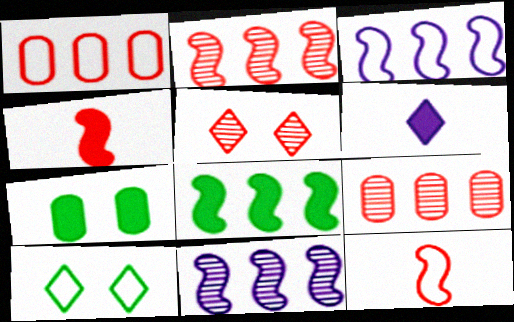[[1, 4, 5], 
[2, 3, 8]]